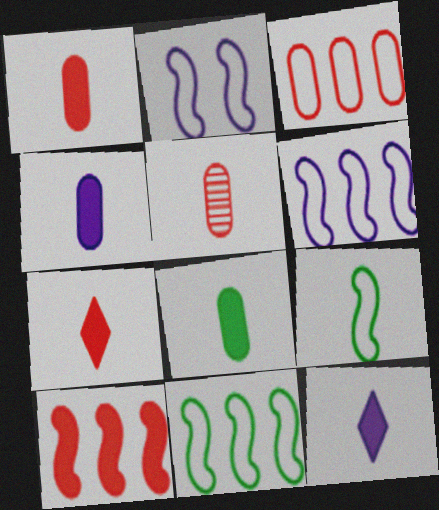[[1, 4, 8], 
[5, 9, 12]]